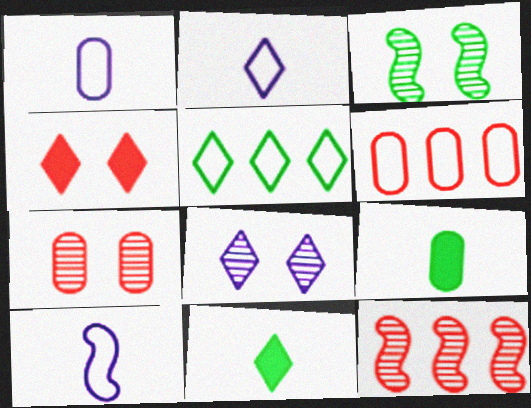[[1, 2, 10], 
[3, 5, 9], 
[3, 7, 8]]